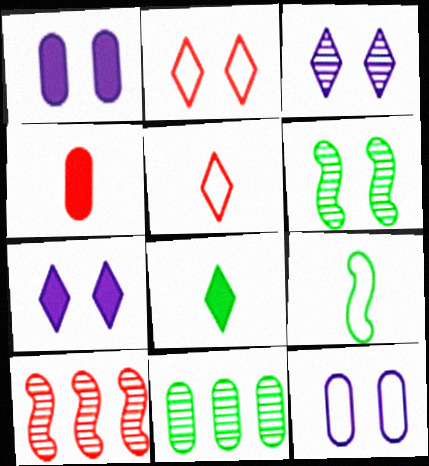[[1, 2, 6], 
[2, 4, 10], 
[4, 11, 12], 
[8, 10, 12]]